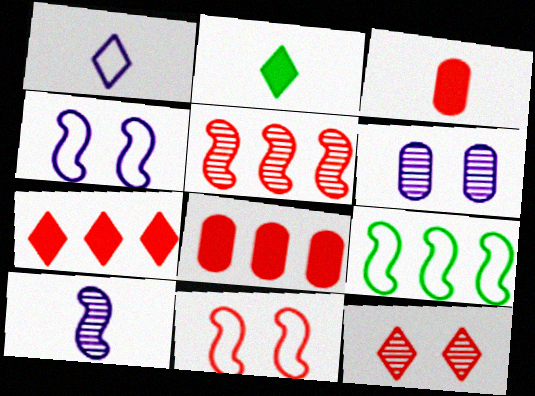[]